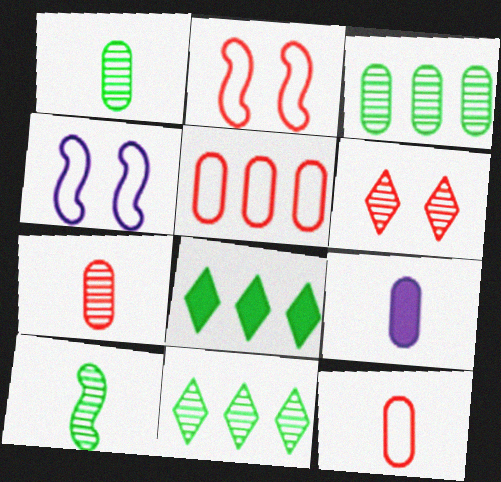[[1, 9, 12], 
[2, 9, 11], 
[4, 7, 8]]